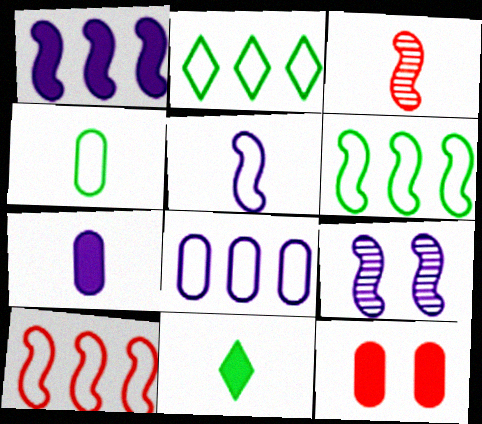[[1, 5, 9], 
[1, 11, 12], 
[2, 8, 10]]